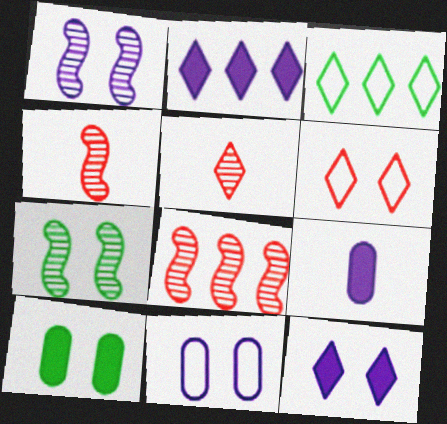[[1, 6, 10], 
[1, 11, 12], 
[3, 5, 12]]